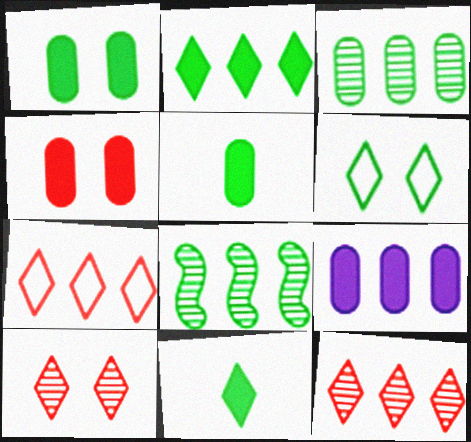[[4, 5, 9], 
[5, 6, 8], 
[7, 8, 9]]